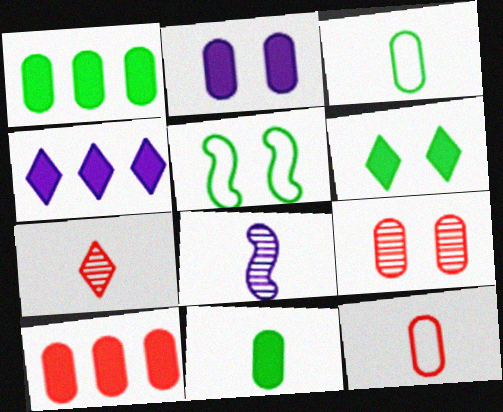[[2, 10, 11], 
[9, 10, 12]]